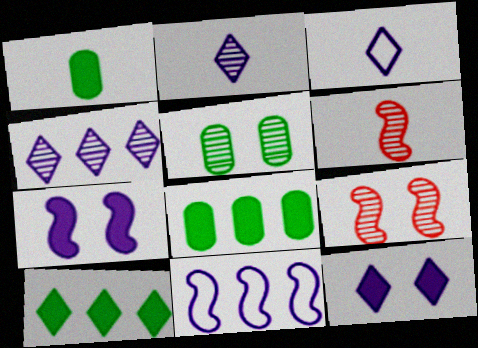[[1, 3, 6], 
[3, 4, 12], 
[3, 8, 9], 
[4, 5, 6]]